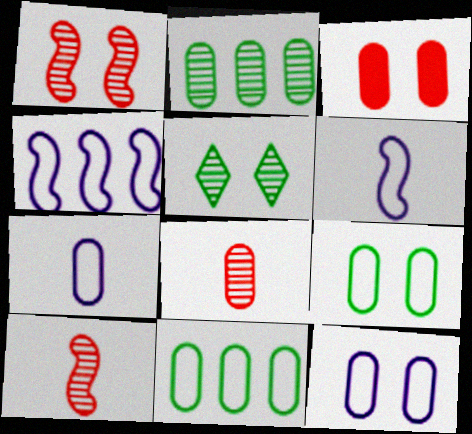[[2, 3, 7]]